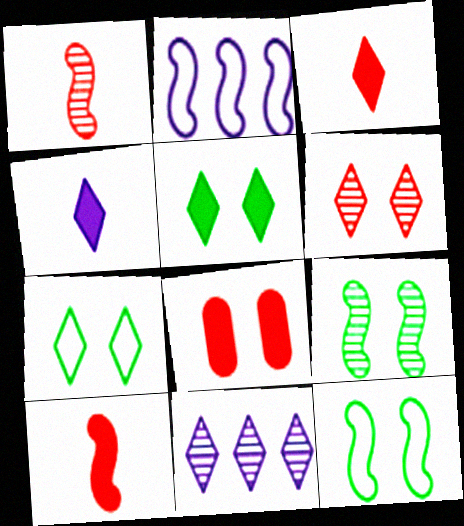[[2, 9, 10], 
[3, 7, 11]]